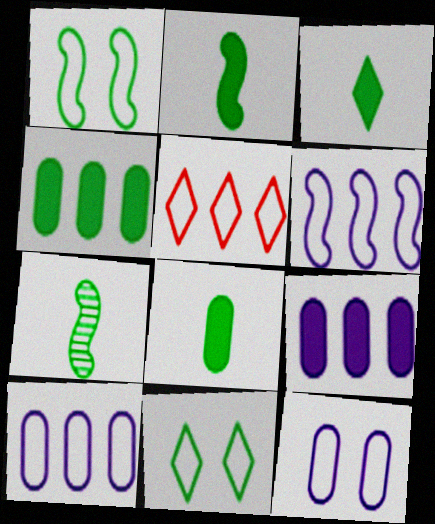[[2, 3, 8], 
[4, 7, 11]]